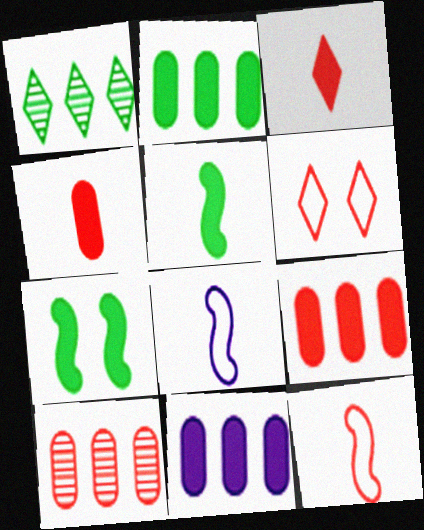[[2, 9, 11], 
[3, 7, 11]]